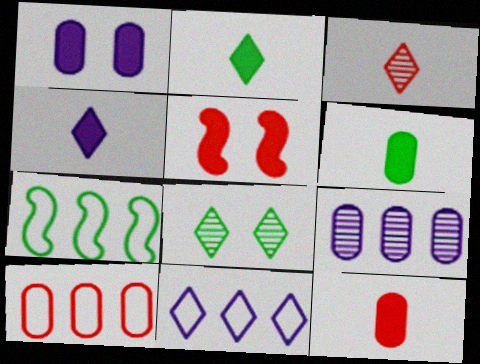[[1, 3, 7], 
[3, 5, 10], 
[6, 7, 8], 
[7, 10, 11]]